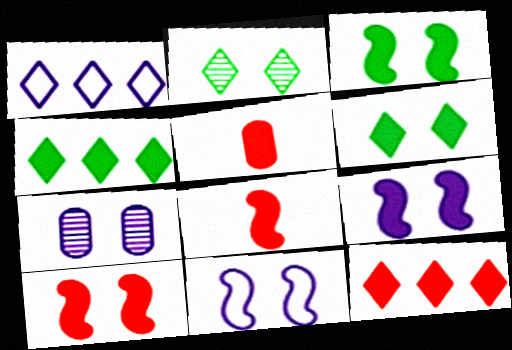[[3, 9, 10], 
[4, 5, 9], 
[5, 10, 12]]